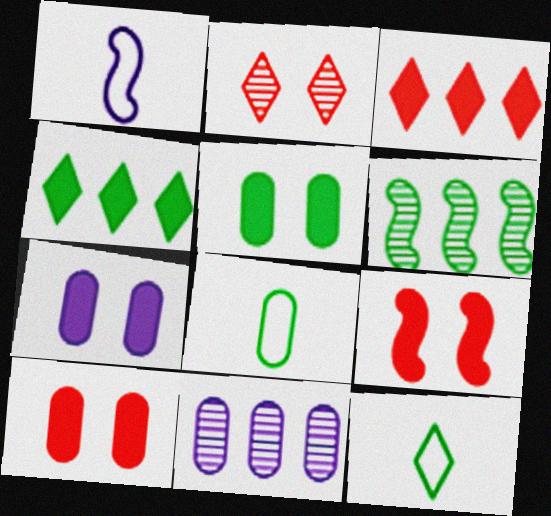[[1, 6, 9], 
[5, 6, 12], 
[5, 7, 10], 
[8, 10, 11], 
[9, 11, 12]]